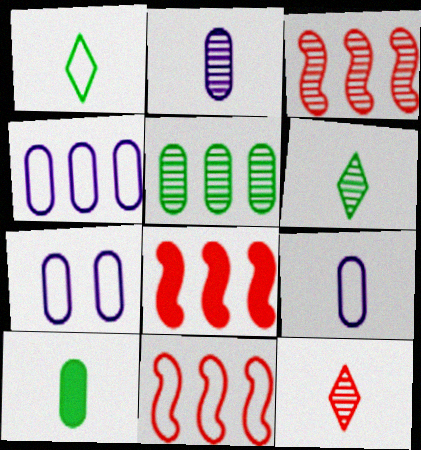[[1, 7, 11], 
[3, 8, 11], 
[4, 7, 9], 
[6, 7, 8]]